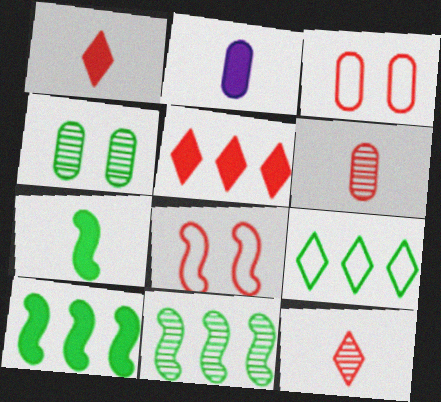[[1, 2, 7], 
[4, 7, 9], 
[5, 6, 8]]